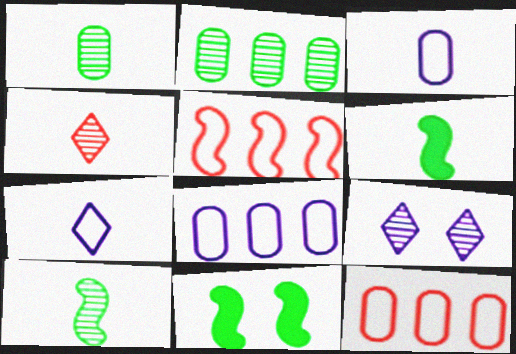[[3, 4, 6], 
[4, 8, 11], 
[6, 9, 12]]